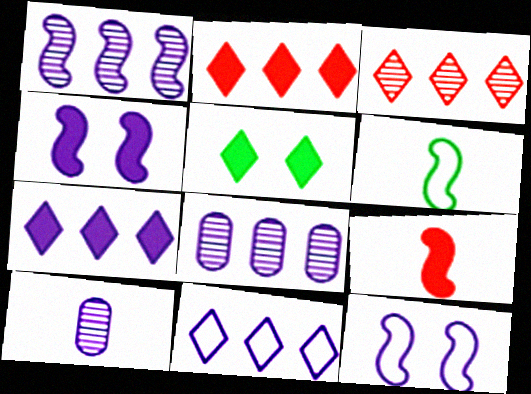[[4, 10, 11], 
[7, 10, 12]]